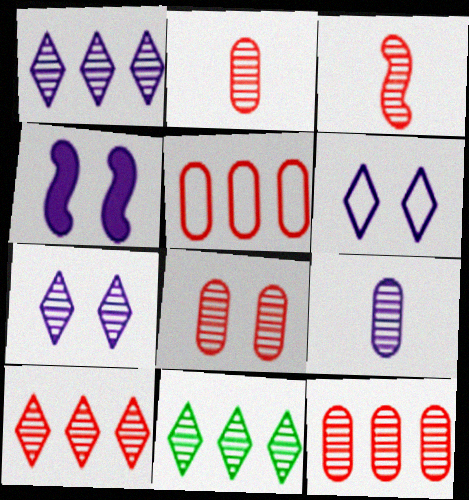[[1, 10, 11], 
[2, 8, 12], 
[3, 8, 10]]